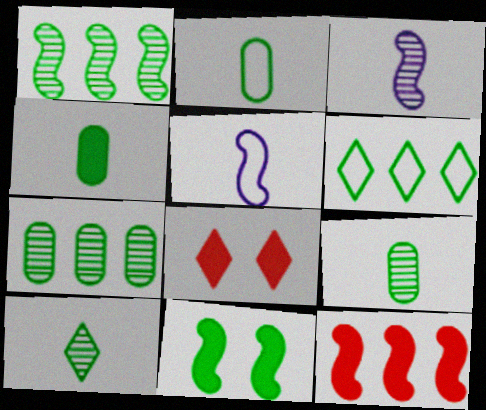[[2, 4, 9], 
[5, 7, 8], 
[6, 9, 11]]